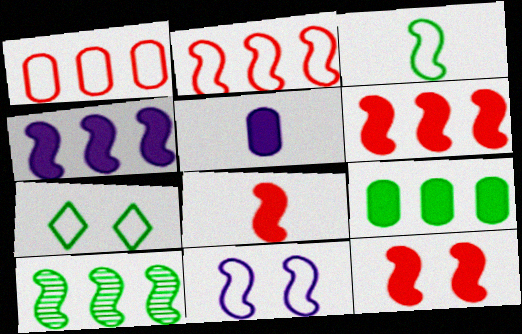[[2, 3, 11], 
[2, 4, 10], 
[6, 8, 12], 
[8, 10, 11]]